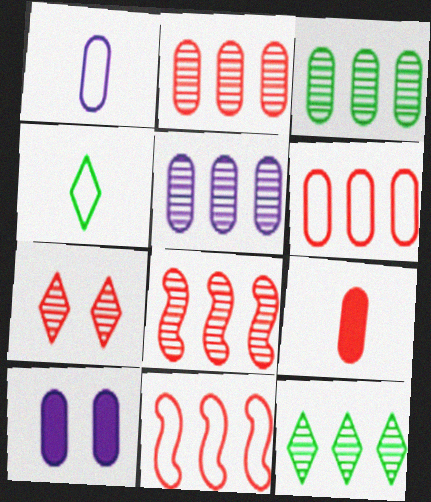[[1, 5, 10], 
[2, 3, 5], 
[4, 8, 10], 
[5, 8, 12], 
[7, 9, 11]]